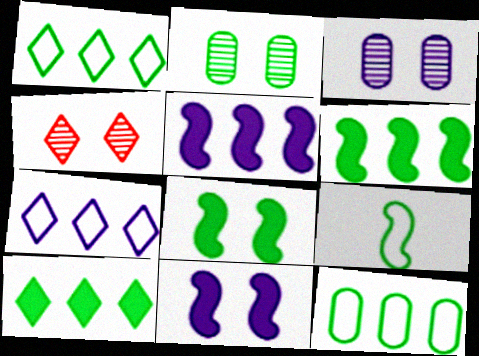[[2, 9, 10]]